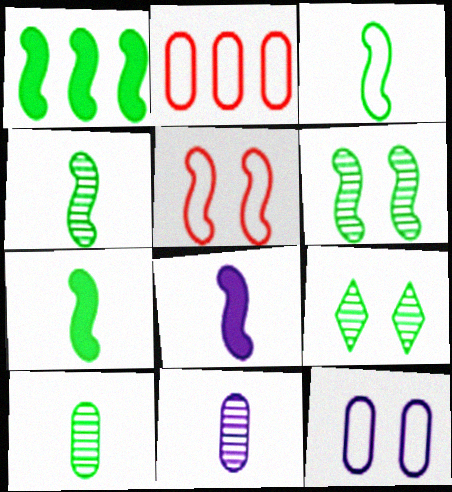[[1, 3, 6], 
[2, 8, 9], 
[3, 4, 7]]